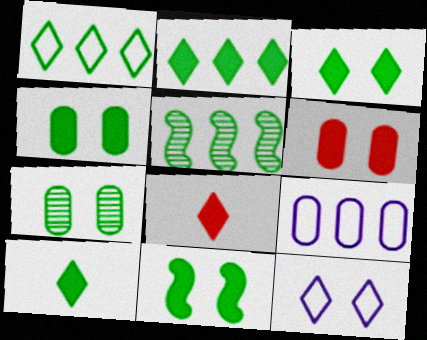[[2, 3, 10], 
[3, 4, 11]]